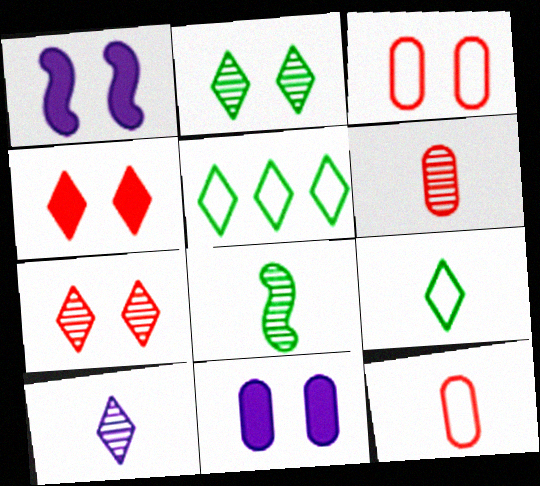[[1, 2, 3], 
[1, 5, 6], 
[4, 5, 10], 
[6, 8, 10]]